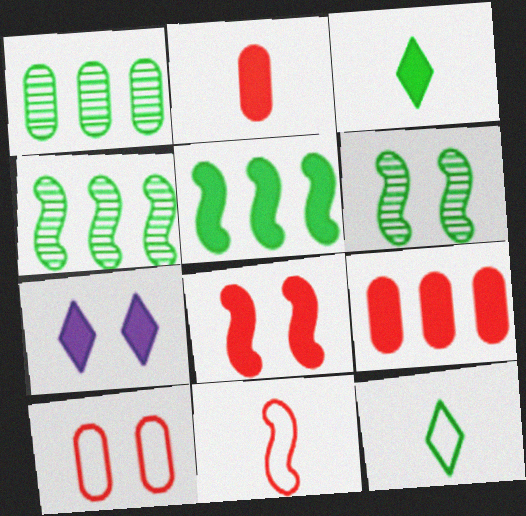[[1, 7, 11], 
[2, 5, 7], 
[6, 7, 10]]